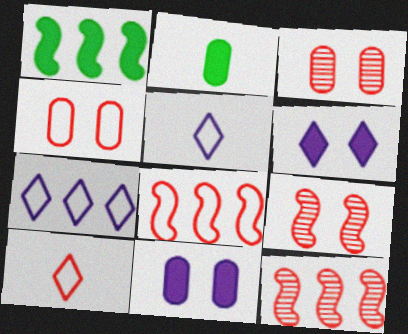[[1, 3, 5], 
[2, 7, 9], 
[4, 8, 10]]